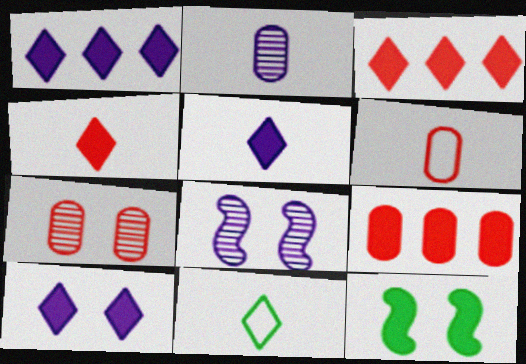[[1, 5, 10], 
[5, 9, 12], 
[6, 7, 9], 
[8, 9, 11]]